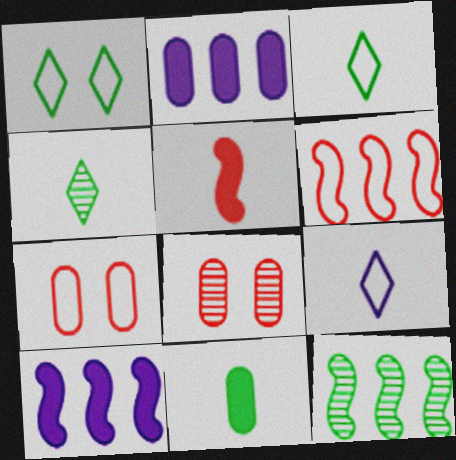[[1, 11, 12], 
[3, 8, 10], 
[4, 7, 10], 
[6, 10, 12]]